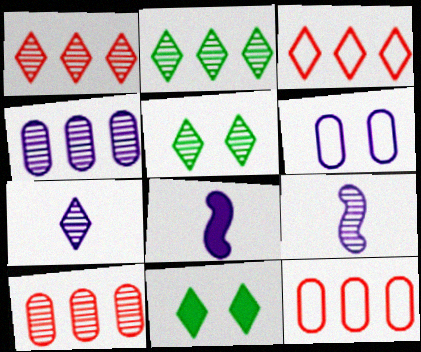[[1, 5, 7], 
[3, 7, 11], 
[5, 8, 12], 
[5, 9, 10], 
[9, 11, 12]]